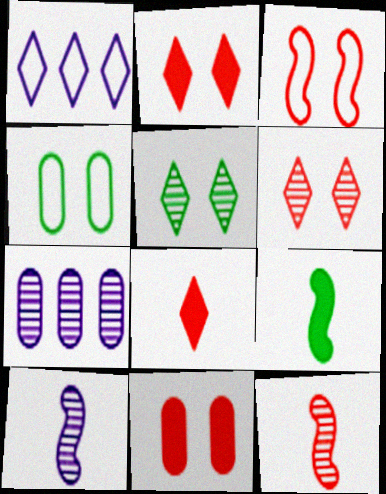[[1, 5, 8], 
[3, 6, 11], 
[5, 7, 12]]